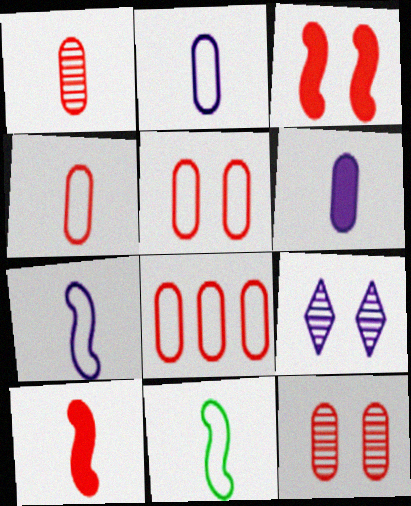[[4, 5, 8]]